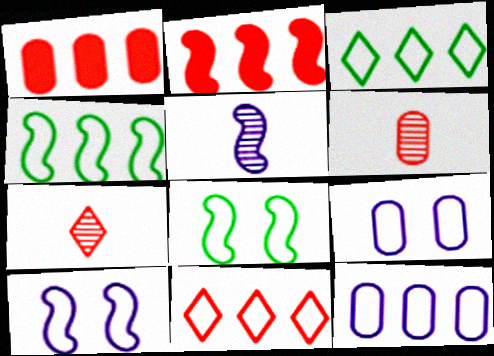[[2, 5, 8], 
[4, 11, 12]]